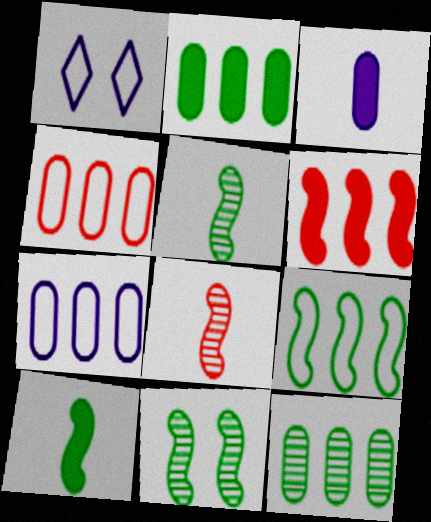[[1, 2, 8], 
[9, 10, 11]]